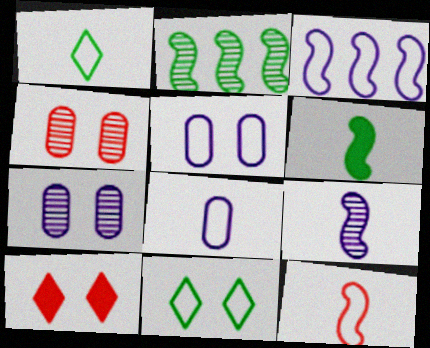[[1, 8, 12], 
[2, 8, 10], 
[6, 9, 12]]